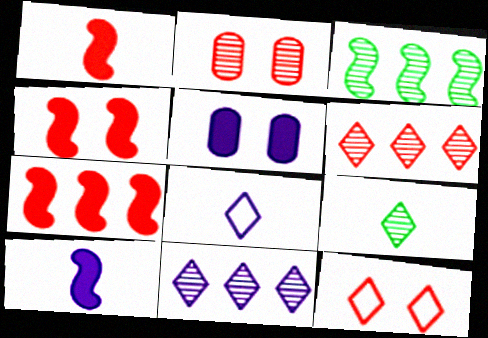[[1, 4, 7], 
[2, 4, 12]]